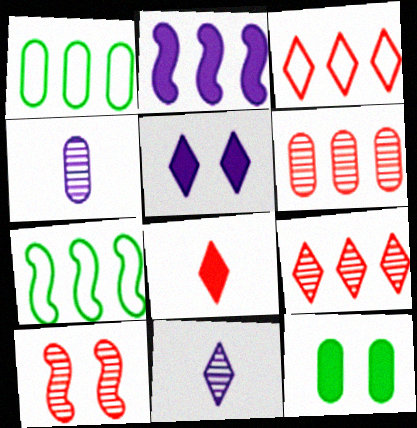[[1, 2, 9], 
[2, 8, 12]]